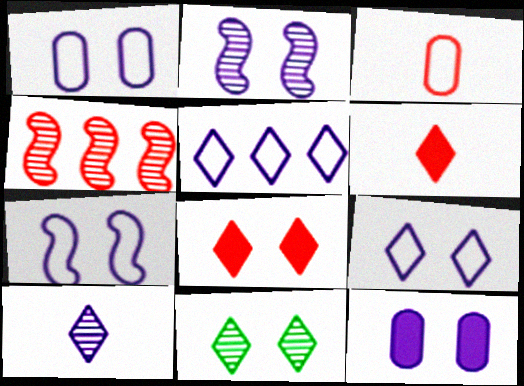[[1, 7, 9], 
[2, 9, 12], 
[3, 4, 8], 
[5, 6, 11], 
[8, 9, 11]]